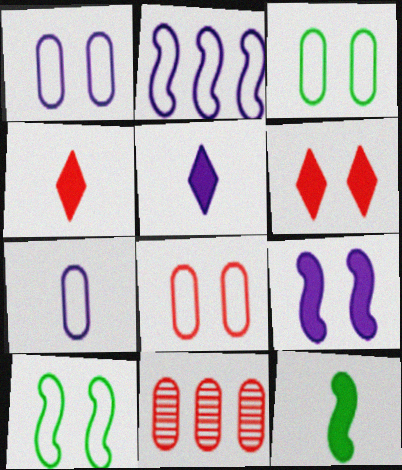[[1, 3, 8], 
[5, 10, 11]]